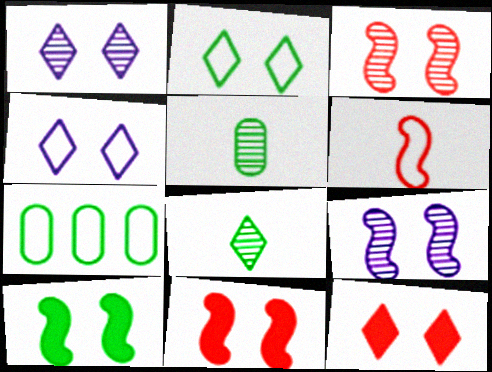[[1, 2, 12], 
[4, 6, 7], 
[7, 8, 10]]